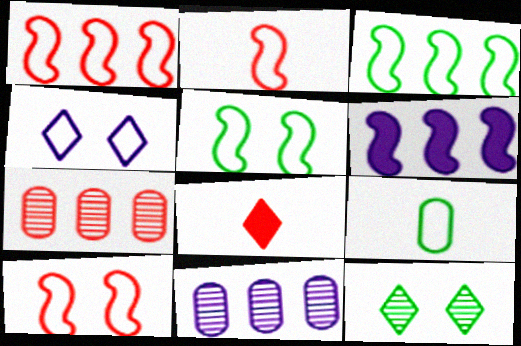[[1, 2, 10], 
[1, 4, 9], 
[5, 8, 11], 
[7, 8, 10]]